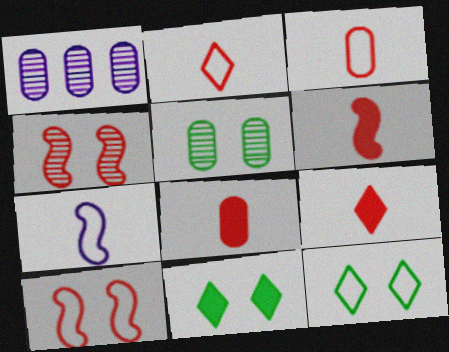[[1, 6, 12], 
[6, 8, 9]]